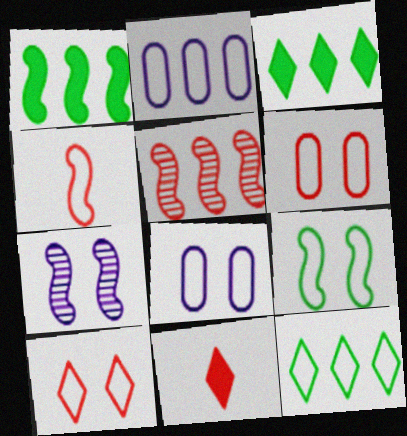[[1, 4, 7], 
[2, 3, 5], 
[4, 8, 12], 
[5, 6, 11], 
[8, 9, 10]]